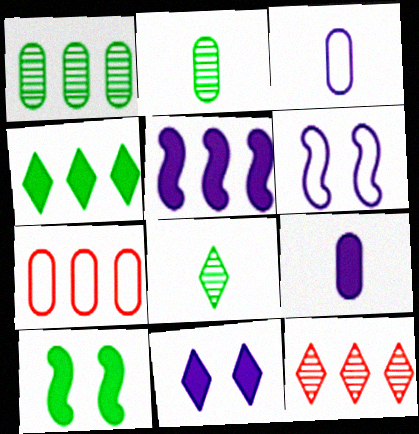[[3, 10, 12], 
[5, 9, 11]]